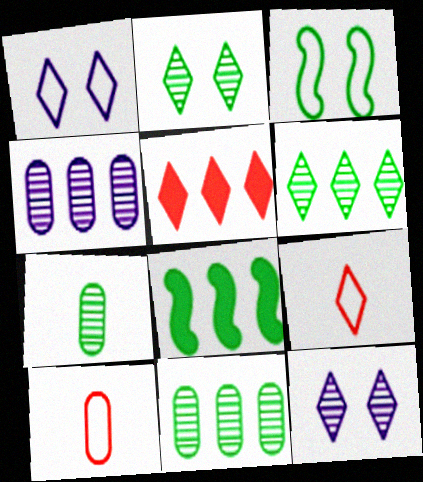[[8, 10, 12]]